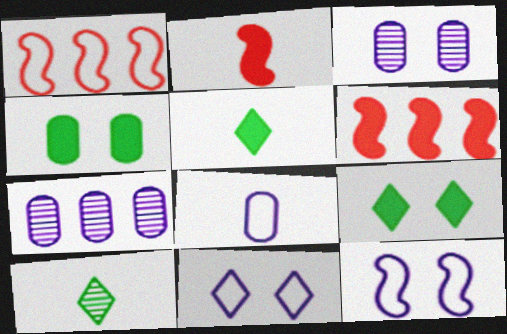[[1, 3, 5], 
[2, 8, 10]]